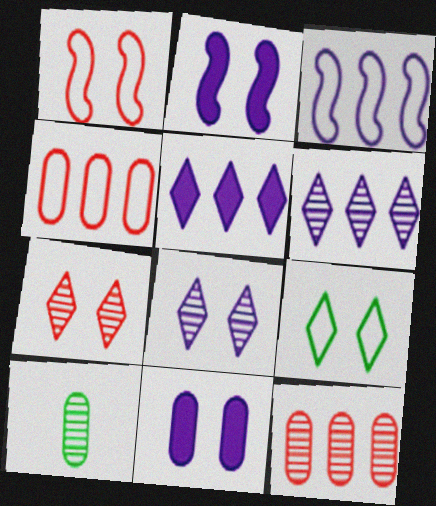[[1, 5, 10], 
[4, 10, 11]]